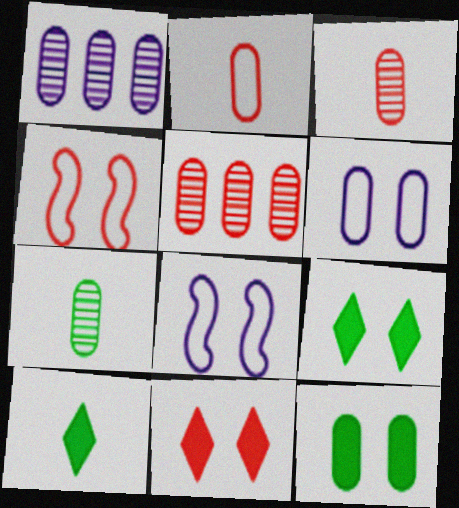[[1, 2, 12], 
[1, 4, 10], 
[5, 8, 10]]